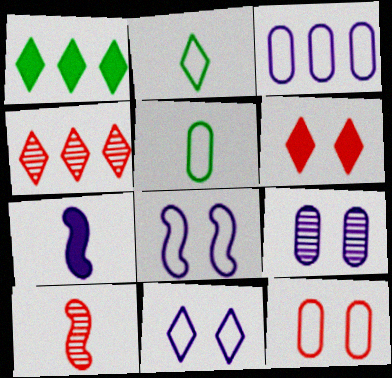[[3, 5, 12]]